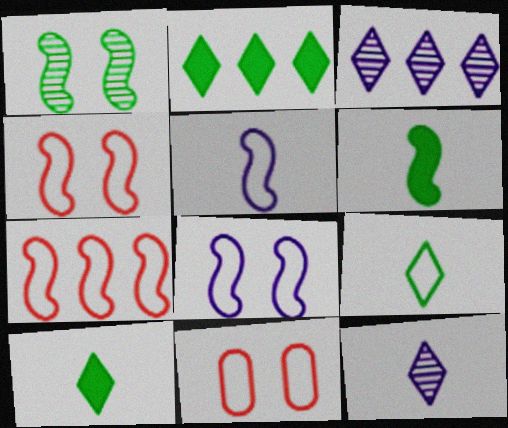[[3, 6, 11]]